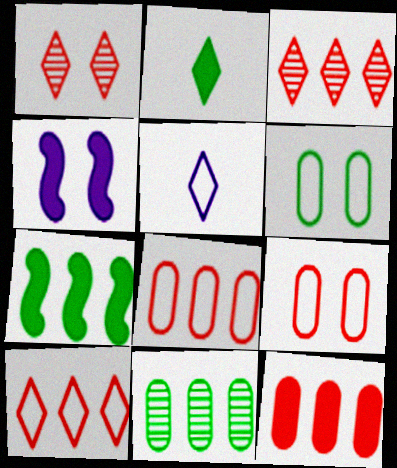[[1, 4, 6], 
[2, 4, 12]]